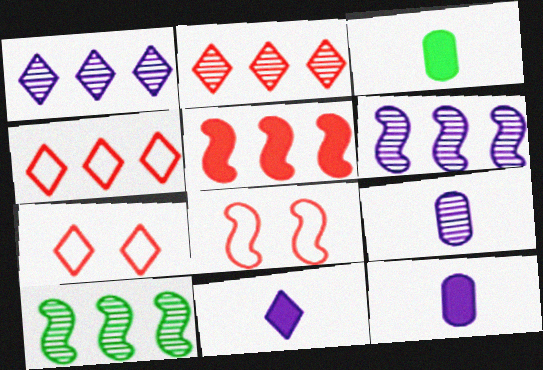[[1, 3, 8], 
[3, 6, 7], 
[7, 10, 12]]